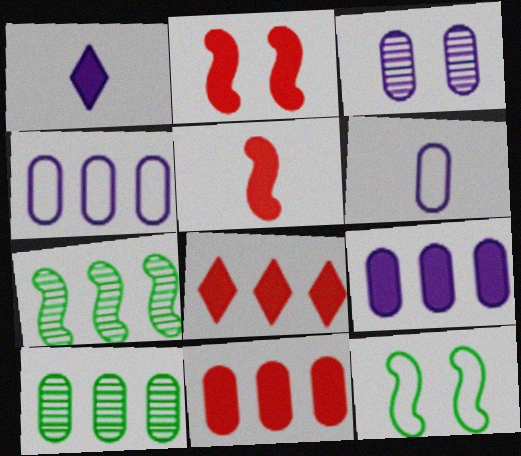[[3, 6, 9], 
[4, 7, 8], 
[4, 10, 11]]